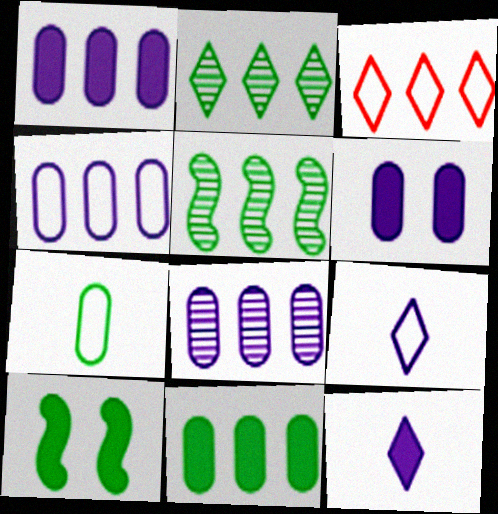[[1, 3, 5], 
[1, 4, 8], 
[2, 7, 10]]